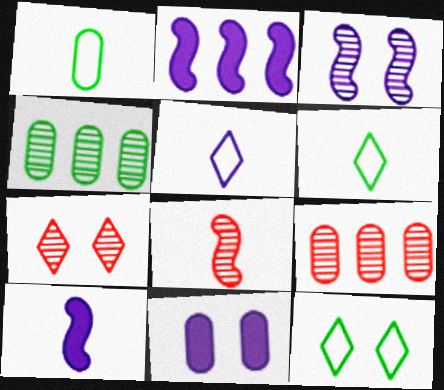[[1, 2, 7], 
[1, 9, 11], 
[7, 8, 9], 
[9, 10, 12]]